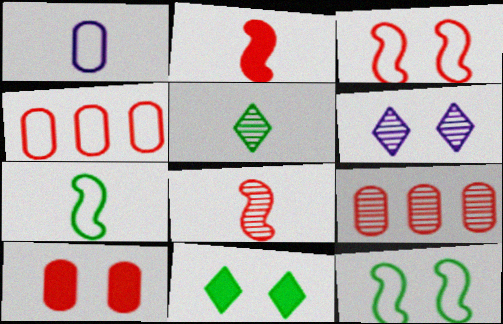[[1, 2, 5], 
[6, 10, 12]]